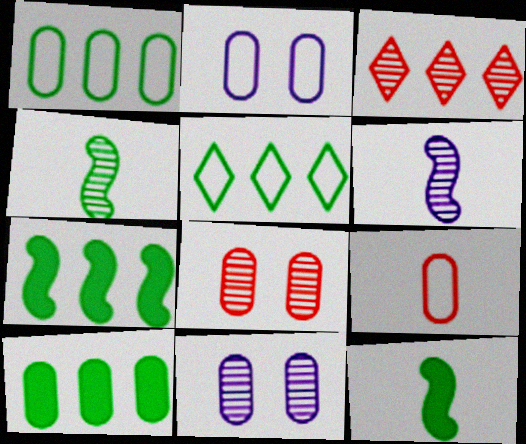[[1, 2, 9], 
[2, 3, 12], 
[3, 4, 11], 
[9, 10, 11]]